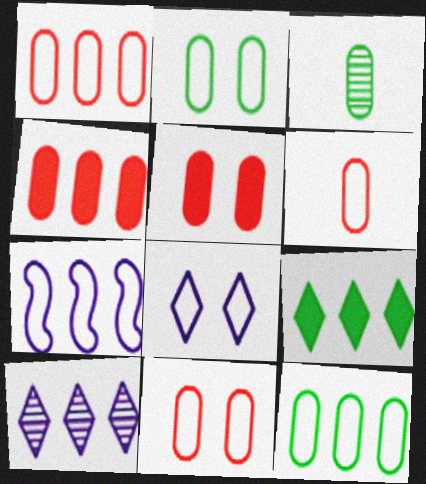[[1, 6, 11]]